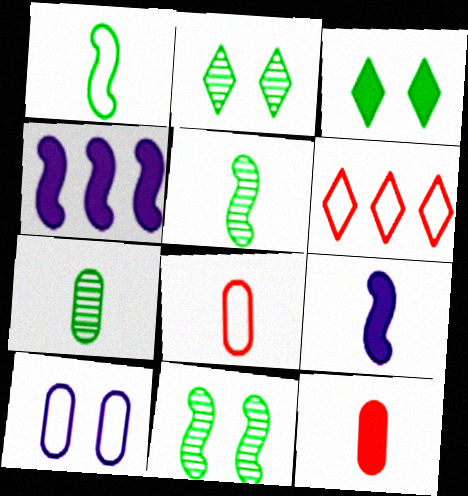[[1, 6, 10], 
[2, 4, 8], 
[3, 4, 12]]